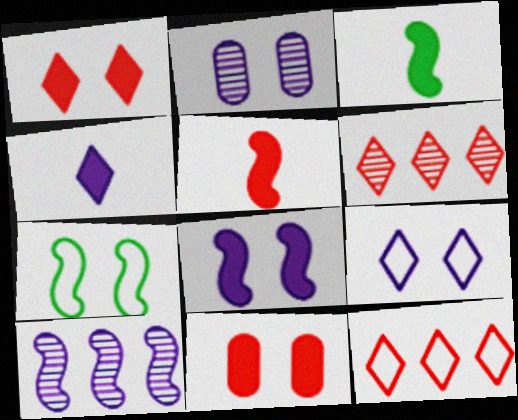[[1, 2, 7], 
[2, 3, 12], 
[2, 8, 9], 
[5, 7, 10]]